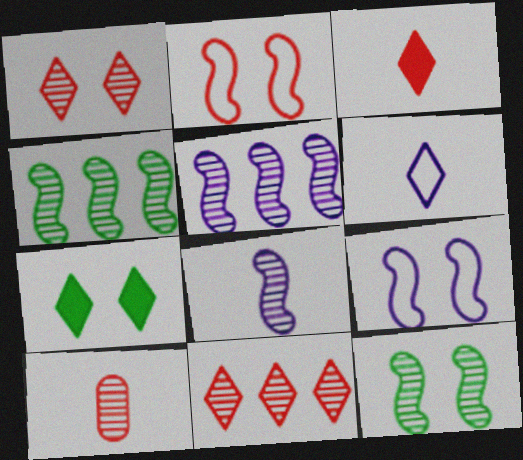[[6, 7, 11]]